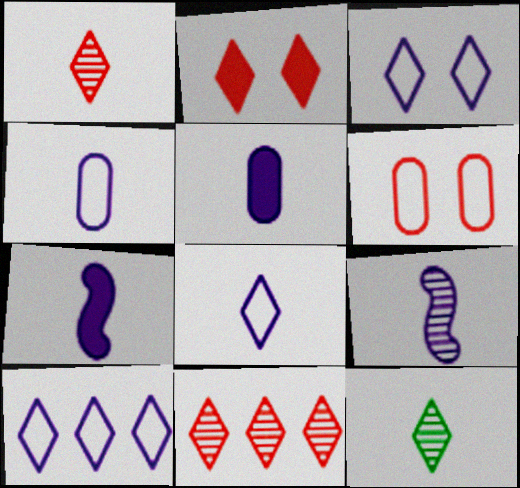[[2, 10, 12], 
[3, 8, 10], 
[5, 8, 9]]